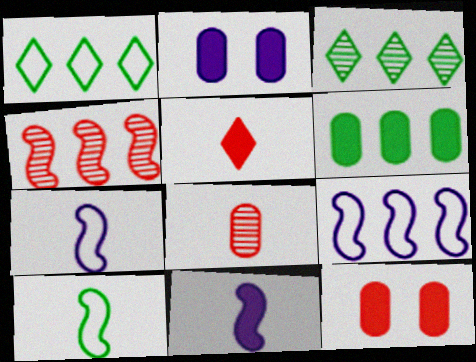[[3, 7, 12]]